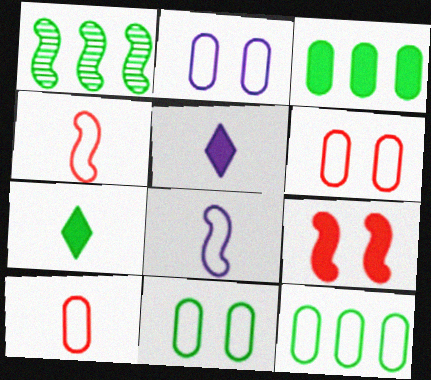[[1, 5, 6], 
[1, 7, 11], 
[1, 8, 9], 
[2, 6, 11], 
[2, 10, 12], 
[3, 5, 9]]